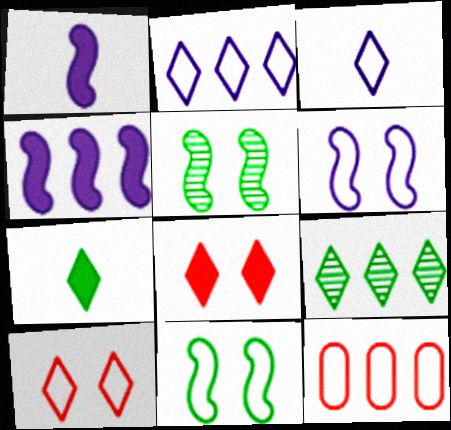[[3, 8, 9], 
[3, 11, 12], 
[4, 9, 12]]